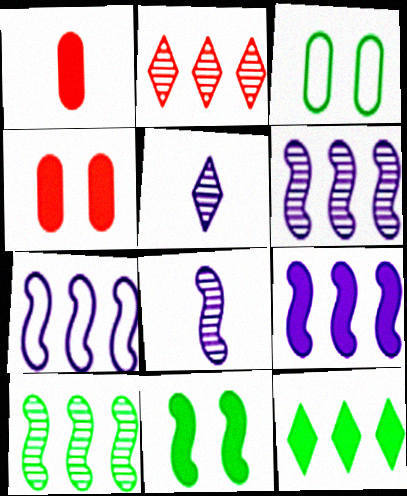[[6, 7, 9]]